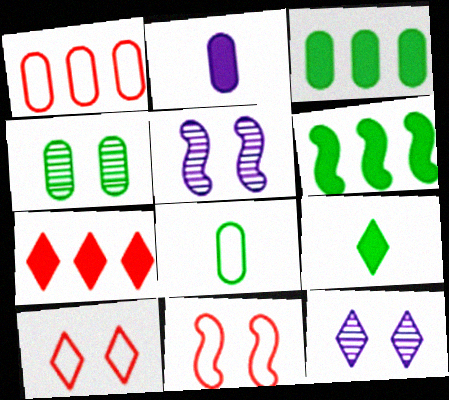[[1, 2, 4], 
[1, 5, 9], 
[3, 4, 8], 
[5, 7, 8]]